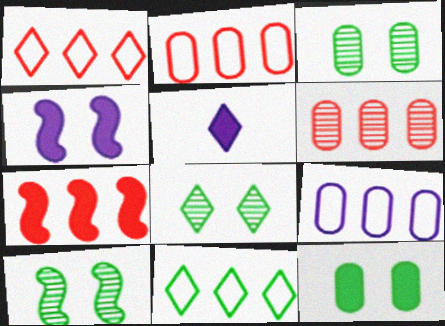[[1, 5, 8], 
[1, 6, 7], 
[2, 5, 10], 
[3, 8, 10], 
[5, 7, 12]]